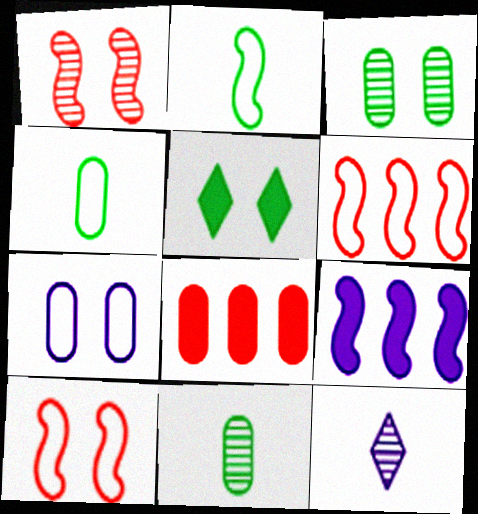[[1, 2, 9], 
[1, 5, 7], 
[7, 8, 11], 
[7, 9, 12]]